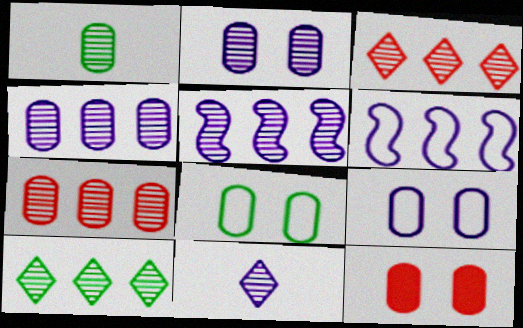[[1, 2, 7], 
[2, 5, 11], 
[2, 8, 12], 
[5, 7, 10]]